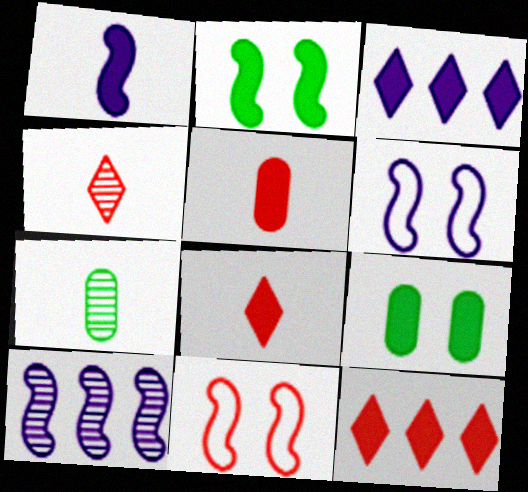[[1, 6, 10], 
[1, 9, 12], 
[2, 3, 5], 
[3, 7, 11], 
[6, 7, 12]]